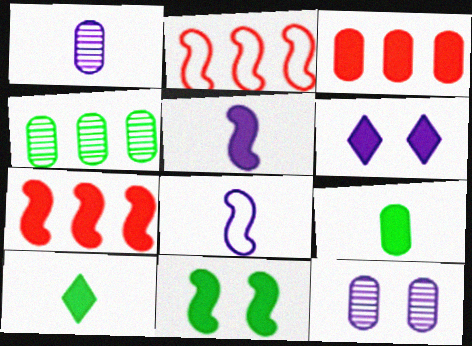[[2, 10, 12], 
[5, 7, 11], 
[6, 7, 9]]